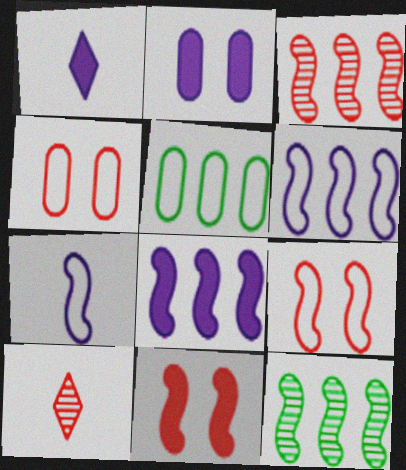[[1, 2, 8], 
[1, 4, 12], 
[7, 11, 12]]